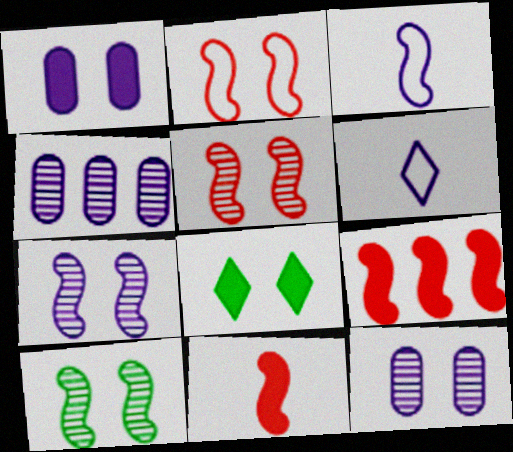[[2, 8, 12], 
[3, 9, 10], 
[5, 7, 10]]